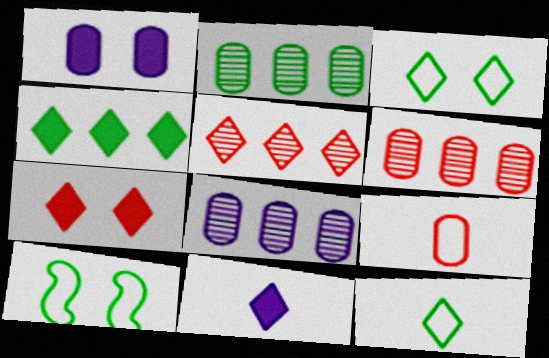[[1, 2, 9], 
[2, 6, 8], 
[3, 5, 11], 
[4, 7, 11], 
[6, 10, 11]]